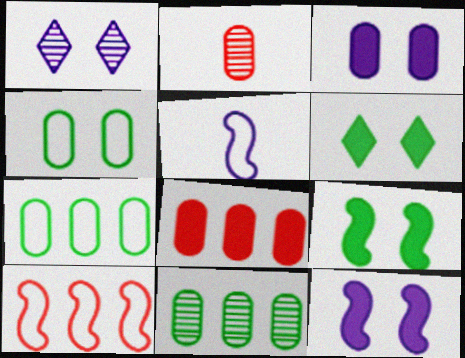[[2, 3, 7]]